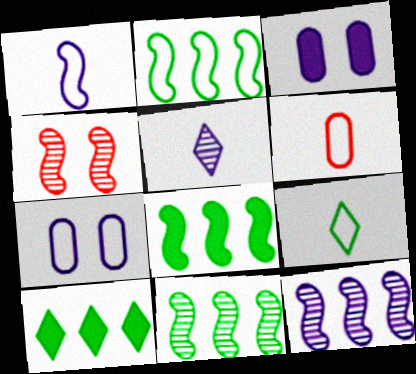[[1, 4, 8], 
[1, 6, 9], 
[2, 8, 11]]